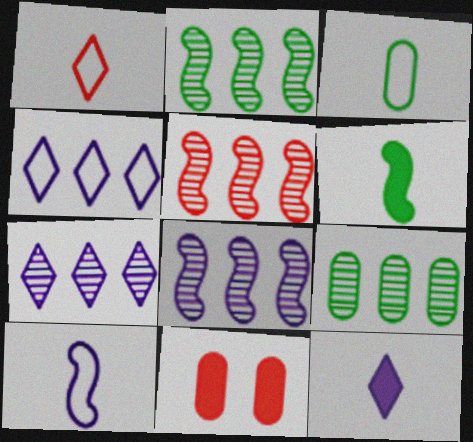[[1, 3, 10], 
[1, 5, 11], 
[2, 5, 8], 
[5, 7, 9]]